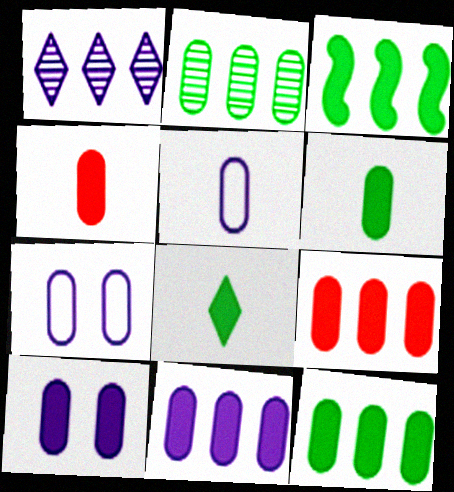[[2, 4, 7], 
[4, 10, 12], 
[6, 9, 10], 
[9, 11, 12]]